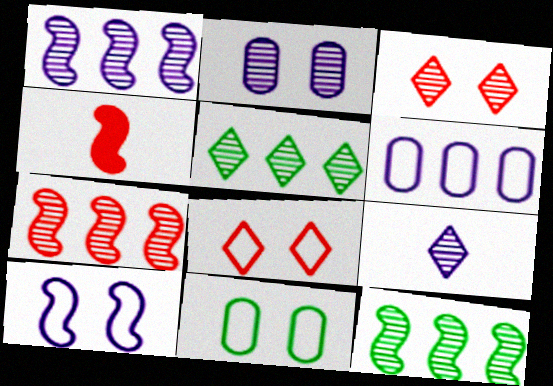[[1, 2, 9], 
[1, 7, 12], 
[3, 5, 9], 
[4, 10, 12], 
[8, 10, 11]]